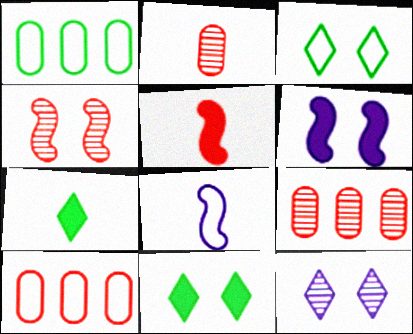[[1, 5, 12], 
[2, 7, 8], 
[3, 8, 10], 
[8, 9, 11]]